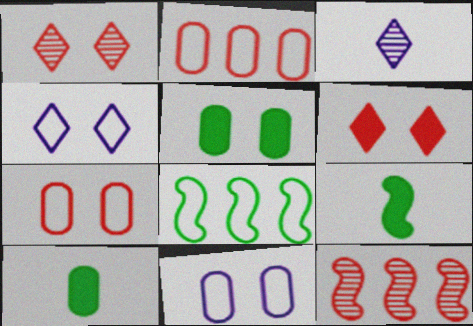[[4, 10, 12]]